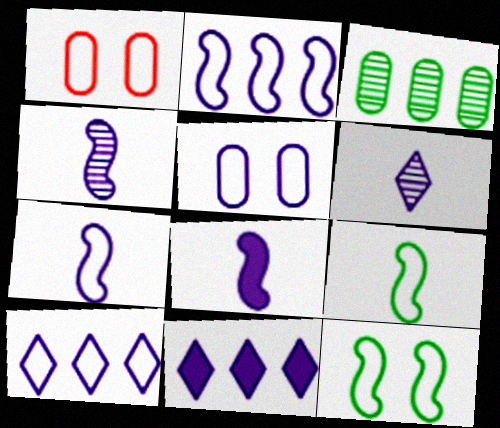[[1, 9, 10], 
[4, 5, 11], 
[4, 7, 8], 
[5, 7, 10]]